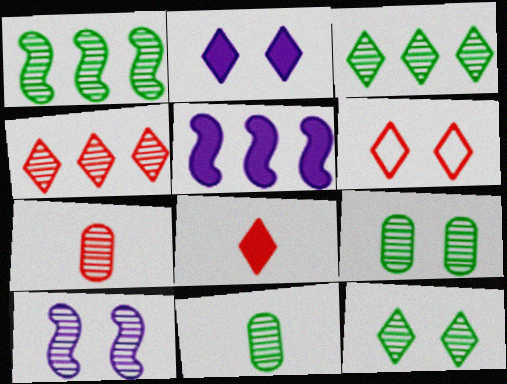[[1, 11, 12], 
[2, 6, 12], 
[3, 7, 10], 
[4, 6, 8], 
[4, 10, 11], 
[5, 6, 11]]